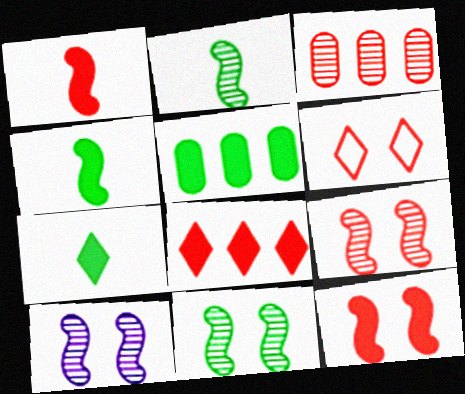[[1, 3, 6], 
[9, 10, 11]]